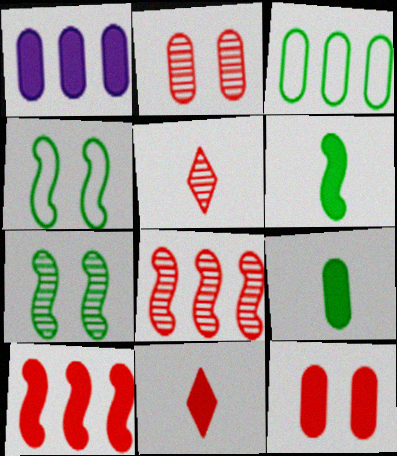[[1, 4, 5], 
[1, 9, 12], 
[2, 5, 8], 
[10, 11, 12]]